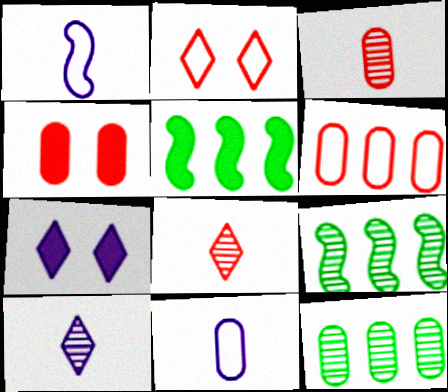[[3, 4, 6], 
[4, 11, 12]]